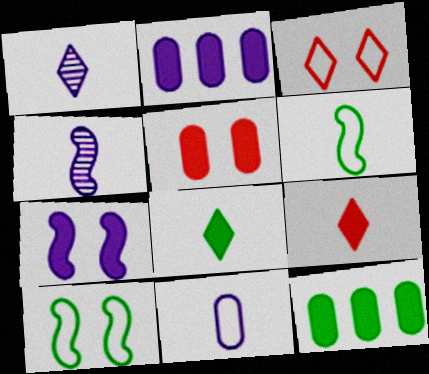[[3, 4, 12], 
[7, 9, 12]]